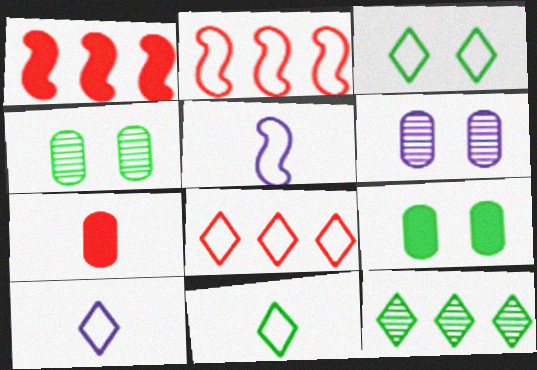[[1, 4, 10], 
[1, 6, 11], 
[3, 8, 10]]